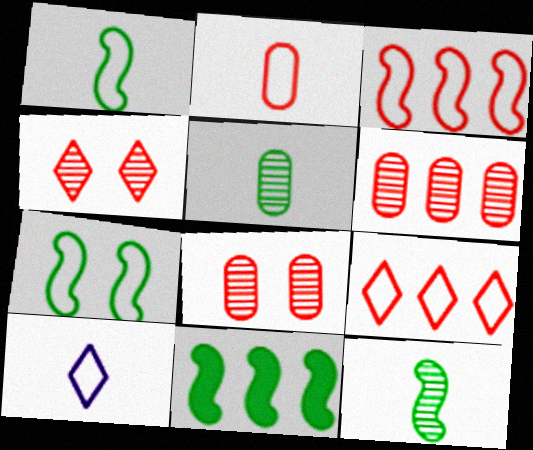[[1, 2, 10], 
[7, 11, 12], 
[8, 10, 11]]